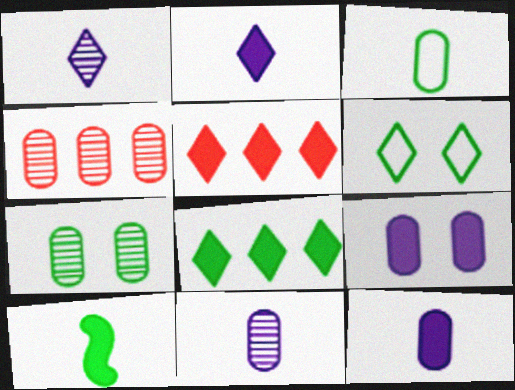[[1, 5, 6], 
[3, 4, 9], 
[4, 7, 11], 
[5, 9, 10]]